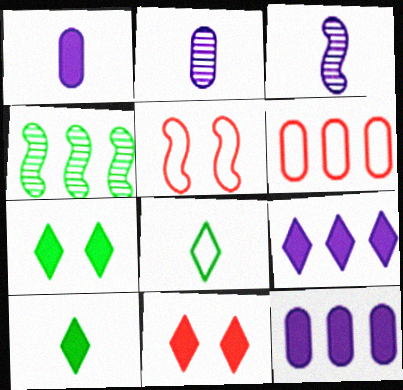[[3, 6, 7], 
[4, 6, 9], 
[9, 10, 11]]